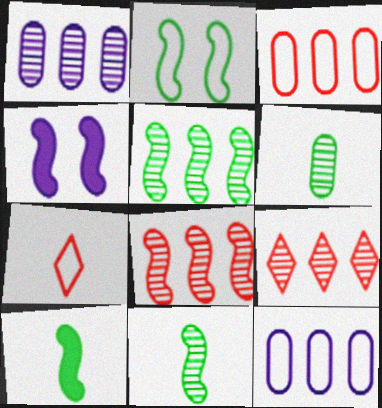[[1, 5, 9], 
[2, 5, 10], 
[2, 7, 12]]